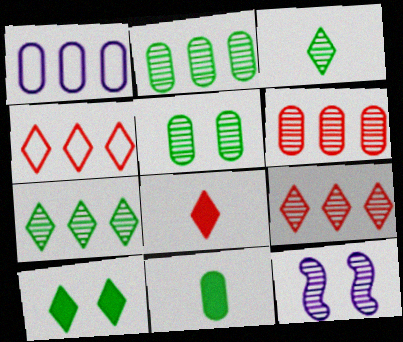[[3, 6, 12], 
[4, 11, 12]]